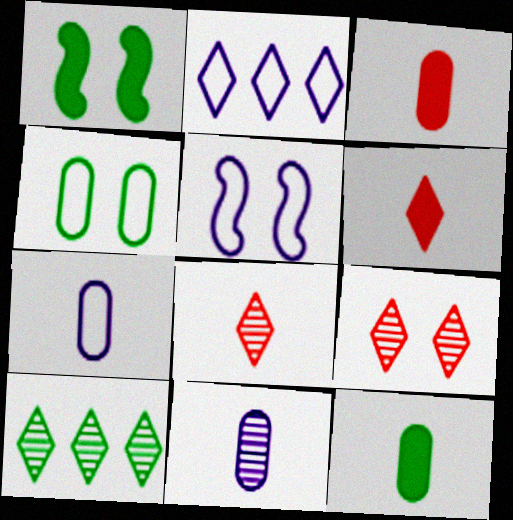[[2, 5, 7], 
[3, 5, 10]]